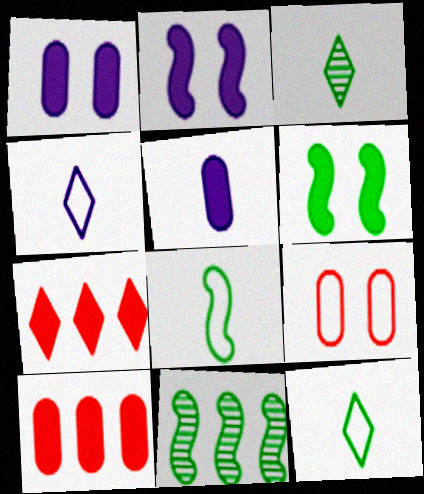[[5, 6, 7], 
[6, 8, 11]]